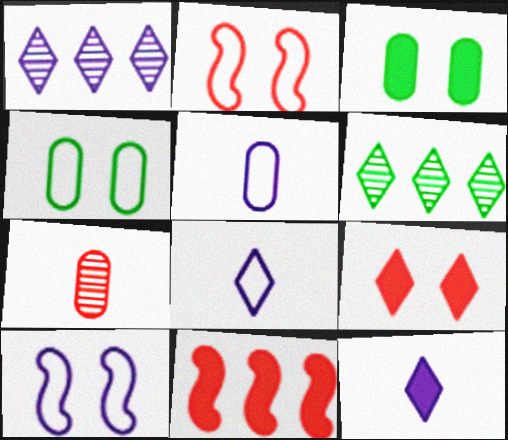[[3, 11, 12], 
[6, 8, 9]]